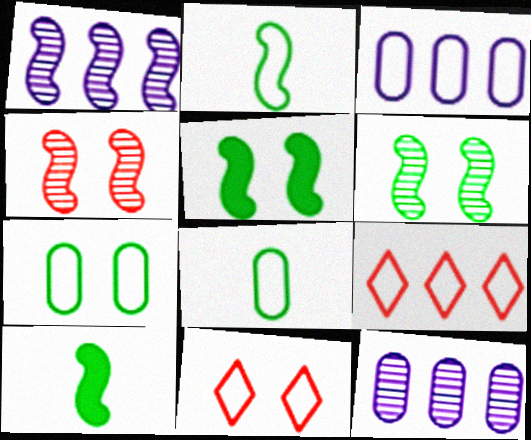[[2, 3, 11], 
[10, 11, 12]]